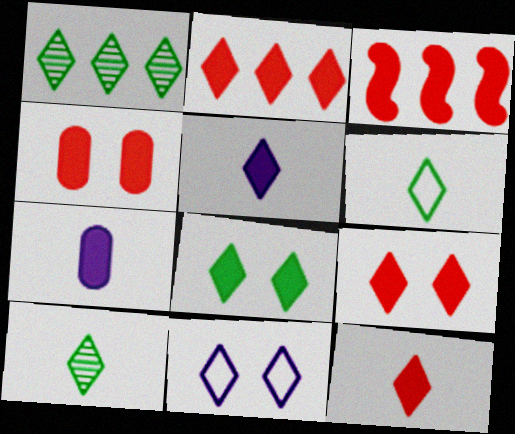[[1, 6, 8], 
[1, 11, 12], 
[2, 5, 8], 
[2, 9, 12], 
[2, 10, 11], 
[3, 4, 12], 
[3, 7, 8]]